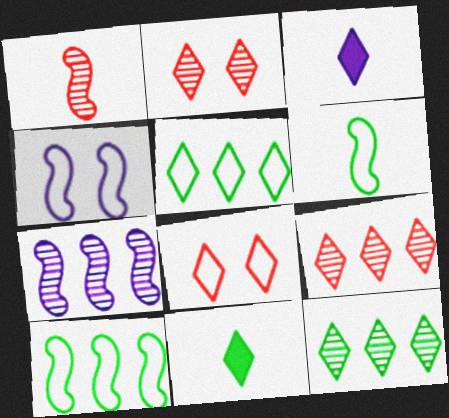[[2, 3, 5], 
[3, 8, 12]]